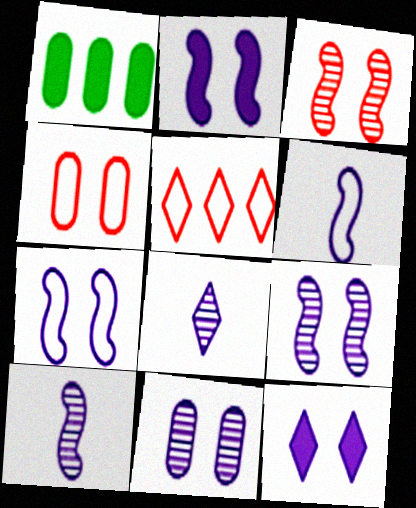[[2, 7, 9], 
[7, 11, 12]]